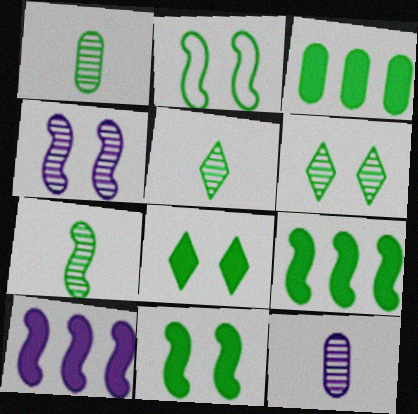[[1, 5, 7], 
[2, 3, 5], 
[2, 7, 9]]